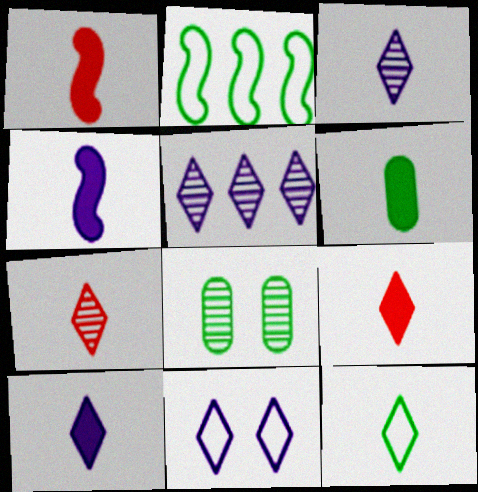[[1, 6, 10], 
[3, 9, 12], 
[4, 6, 9], 
[5, 10, 11], 
[7, 10, 12]]